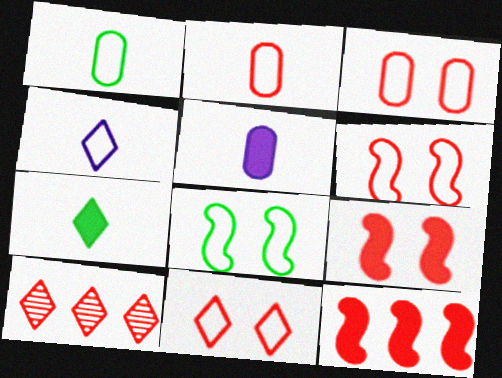[[2, 9, 10], 
[3, 6, 11], 
[5, 8, 10]]